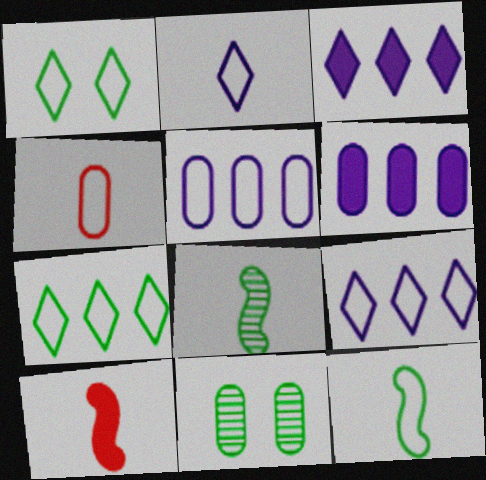[[2, 4, 12], 
[4, 6, 11], 
[9, 10, 11]]